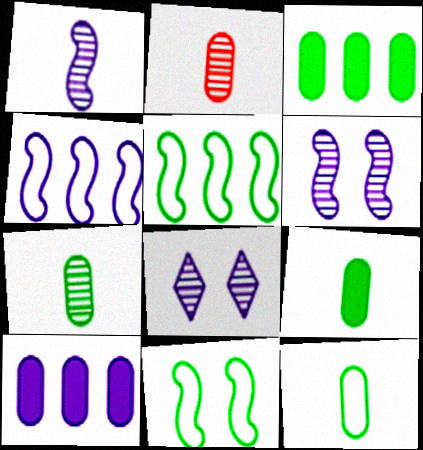[[7, 9, 12]]